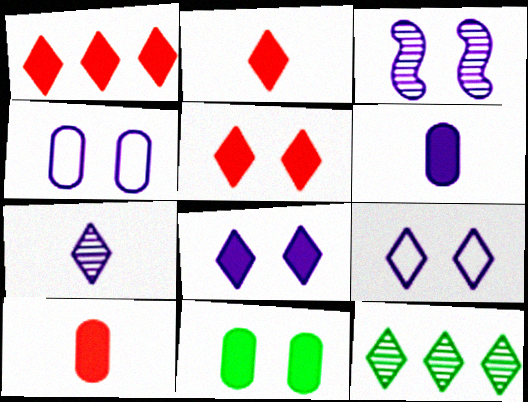[[1, 2, 5], 
[2, 9, 12], 
[3, 4, 8]]